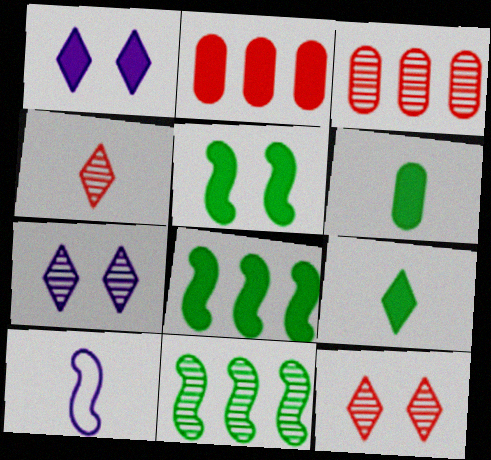[[4, 6, 10]]